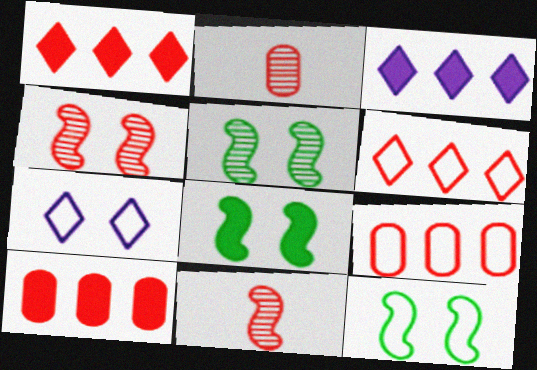[[2, 3, 12], 
[5, 8, 12]]